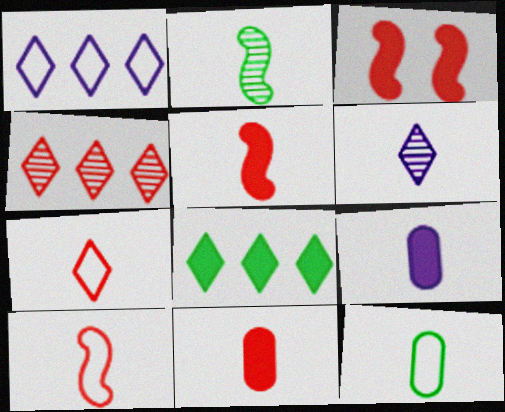[[1, 4, 8], 
[2, 7, 9], 
[3, 8, 9], 
[5, 6, 12]]